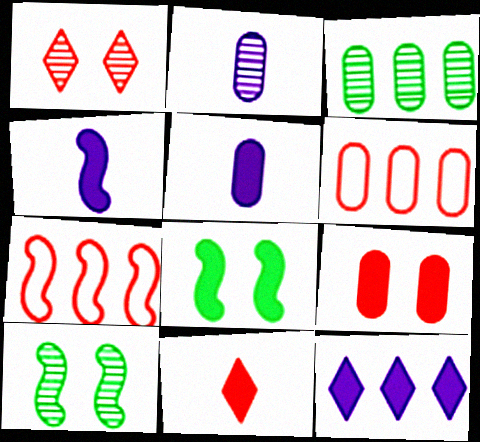[[3, 7, 12], 
[4, 7, 10]]